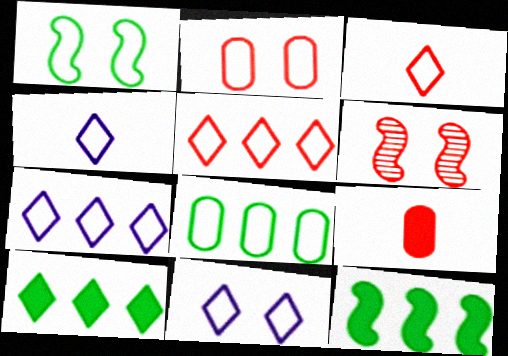[[1, 2, 11], 
[4, 7, 11], 
[5, 6, 9]]